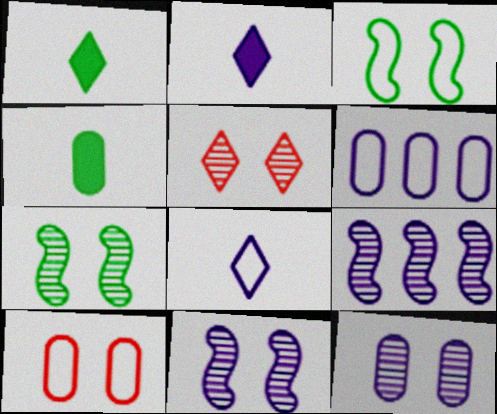[[1, 9, 10], 
[2, 6, 11], 
[5, 7, 12]]